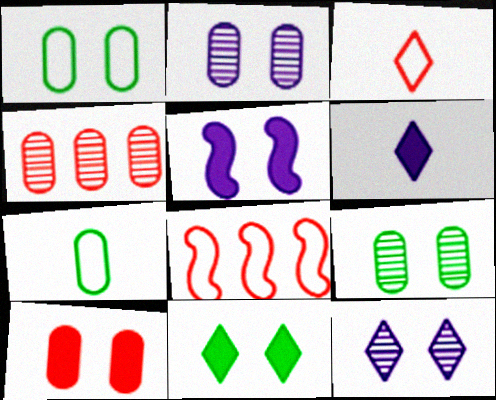[[1, 2, 10], 
[5, 10, 11], 
[6, 8, 9]]